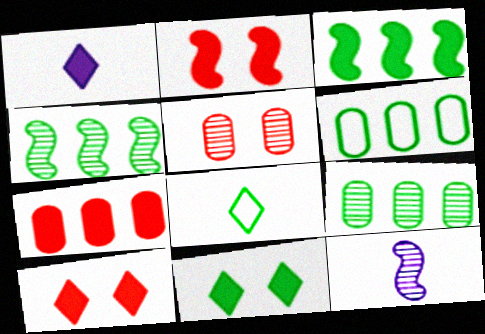[[6, 10, 12]]